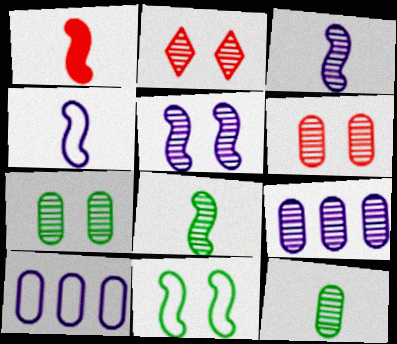[[1, 4, 8], 
[2, 5, 7], 
[2, 8, 9], 
[6, 9, 12]]